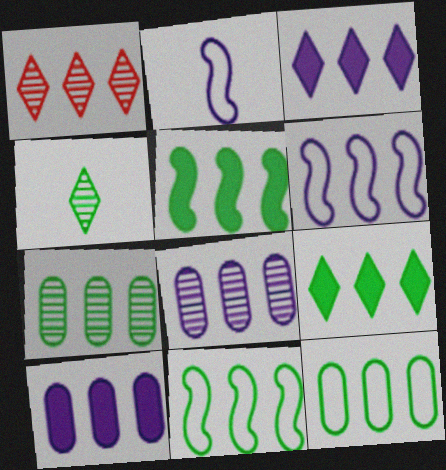[[1, 10, 11], 
[3, 6, 8], 
[7, 9, 11]]